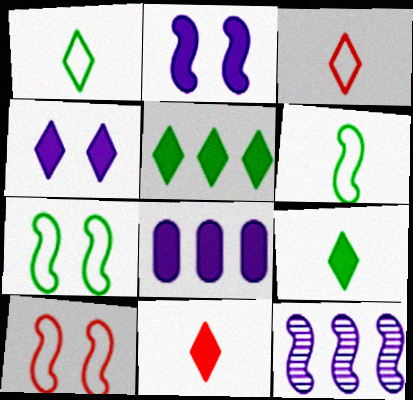[[4, 5, 11]]